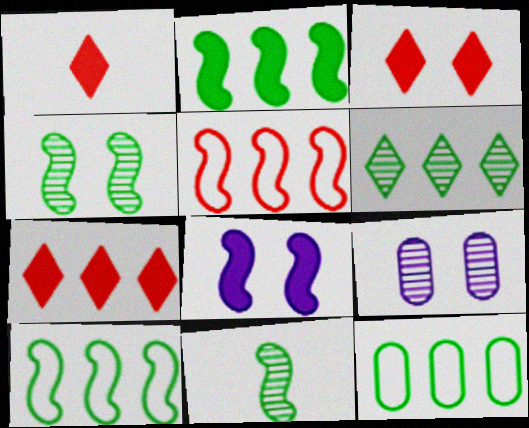[[1, 3, 7], 
[1, 9, 10], 
[2, 6, 12], 
[5, 8, 11]]